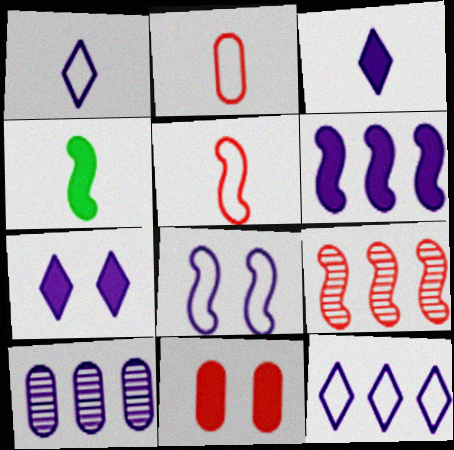[[3, 8, 10], 
[4, 8, 9], 
[6, 10, 12]]